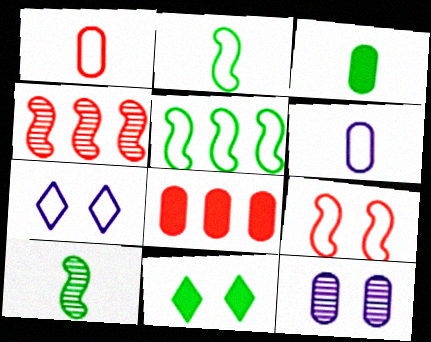[[1, 5, 7], 
[3, 4, 7], 
[4, 6, 11], 
[7, 8, 10], 
[9, 11, 12]]